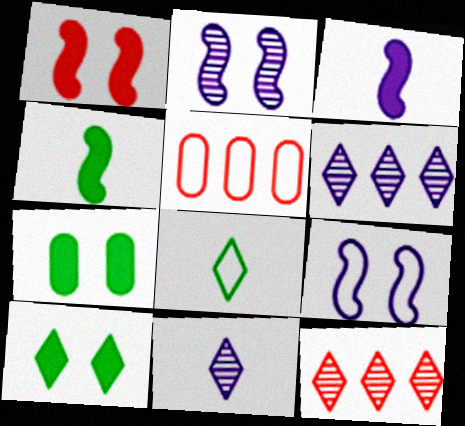[[5, 8, 9]]